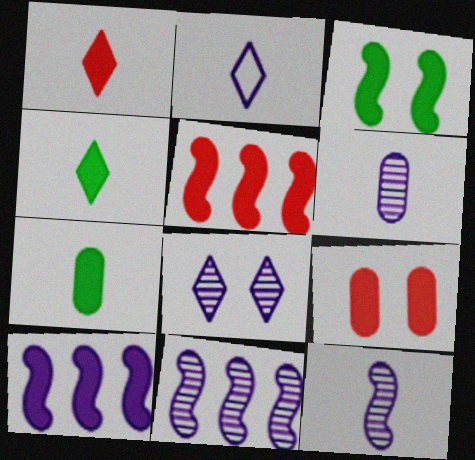[[1, 5, 9], 
[4, 9, 10], 
[6, 8, 11]]